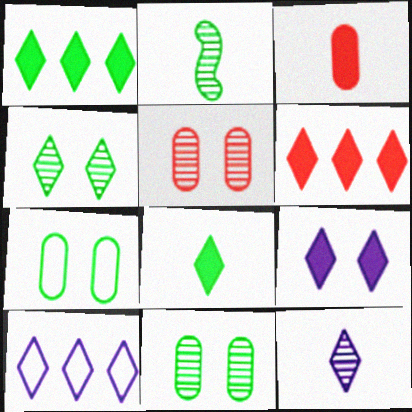[[1, 2, 7], 
[6, 8, 9], 
[9, 10, 12]]